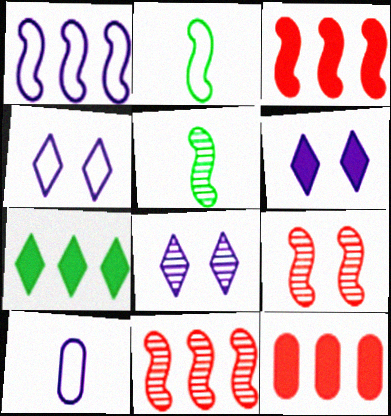[[1, 4, 10], 
[2, 8, 12], 
[4, 5, 12], 
[4, 6, 8], 
[7, 9, 10]]